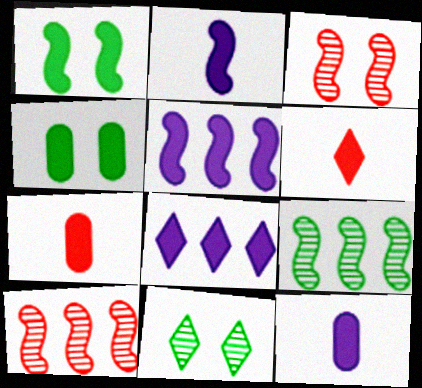[[1, 7, 8], 
[4, 5, 6]]